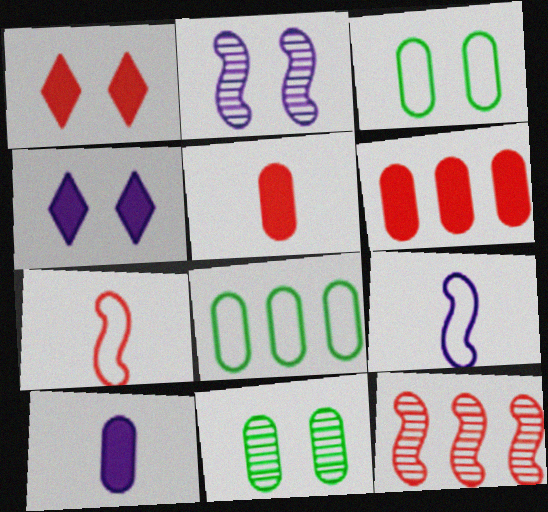[[1, 2, 3]]